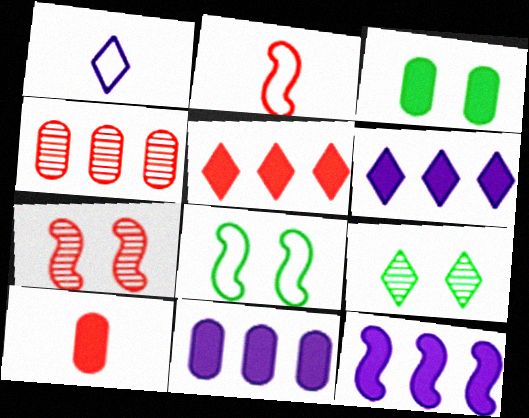[[1, 5, 9], 
[2, 9, 11], 
[3, 8, 9], 
[3, 10, 11], 
[6, 11, 12]]